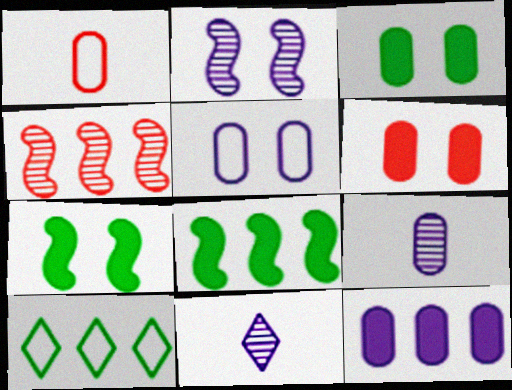[[4, 10, 12], 
[5, 9, 12]]